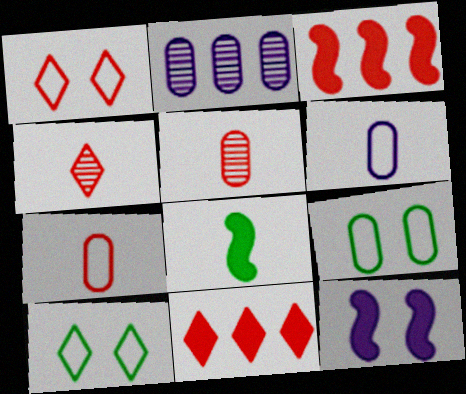[[1, 2, 8], 
[1, 3, 5], 
[1, 4, 11], 
[3, 8, 12], 
[4, 6, 8]]